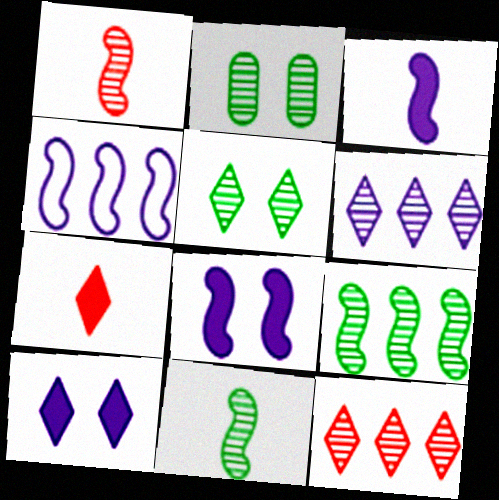[[1, 2, 6], 
[2, 4, 7]]